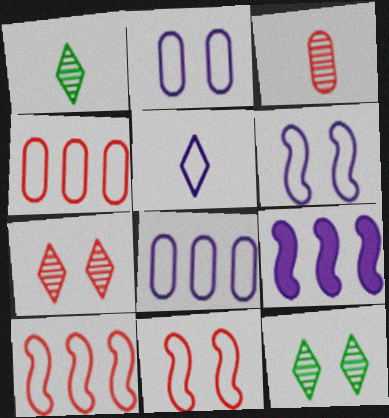[[5, 6, 8]]